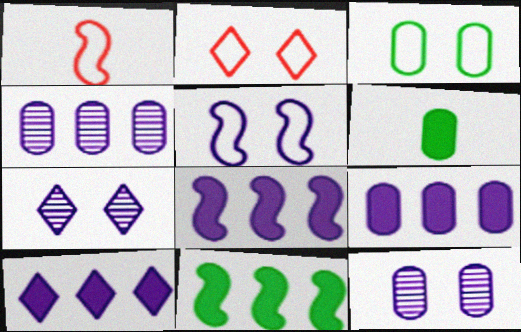[[2, 3, 5], 
[8, 9, 10]]